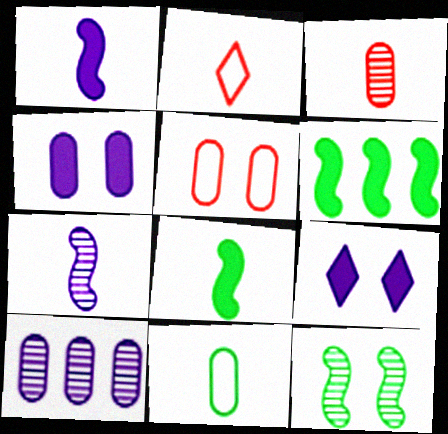[[5, 9, 12]]